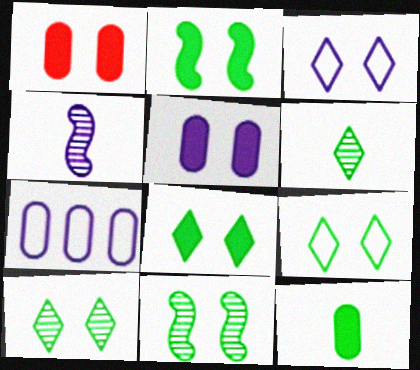[[1, 3, 11], 
[8, 9, 10]]